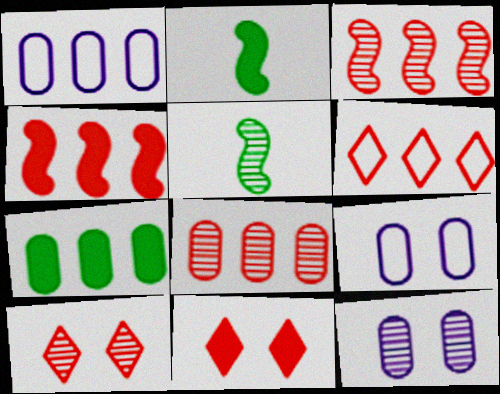[[1, 2, 10], 
[1, 5, 11], 
[1, 7, 8], 
[2, 6, 12], 
[4, 6, 8]]